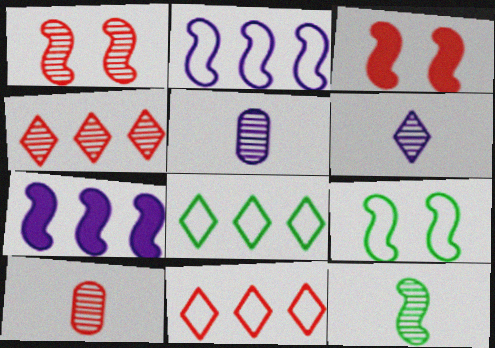[[1, 4, 10], 
[2, 3, 12], 
[3, 5, 8], 
[3, 10, 11], 
[6, 10, 12]]